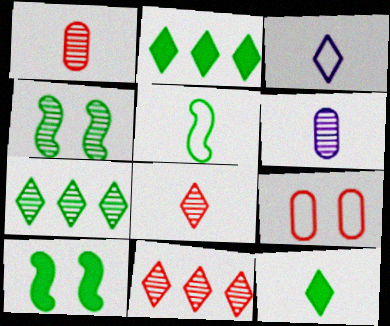[[3, 8, 12], 
[4, 6, 11]]